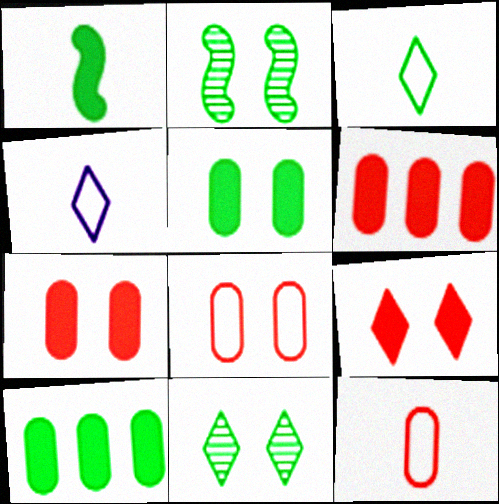[[2, 3, 10], 
[2, 4, 6]]